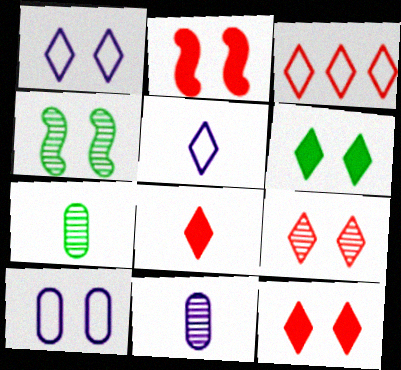[[1, 6, 9], 
[3, 8, 9], 
[4, 10, 12]]